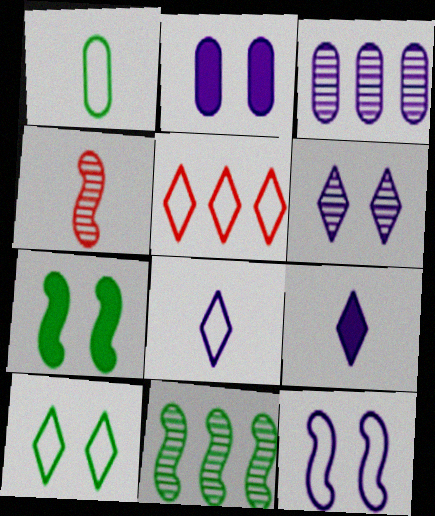[[1, 4, 9], 
[1, 5, 12], 
[2, 6, 12], 
[3, 9, 12], 
[5, 8, 10]]